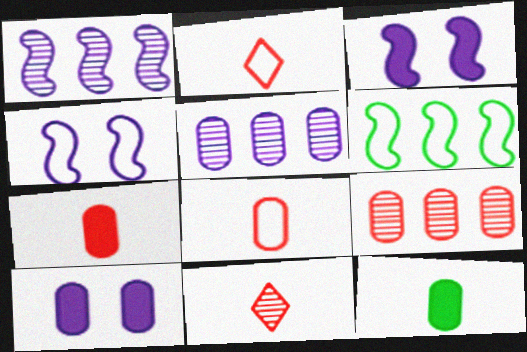[[6, 10, 11]]